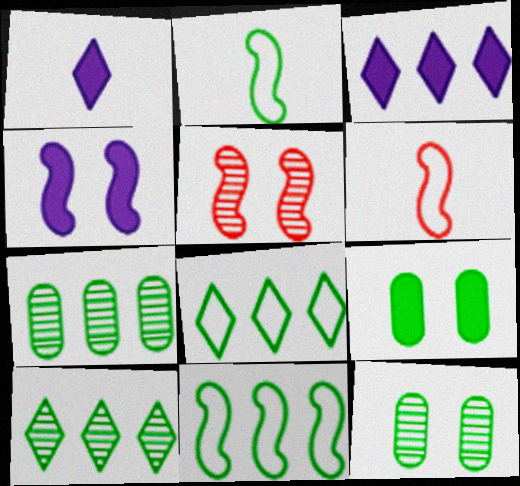[[2, 9, 10], 
[3, 6, 12]]